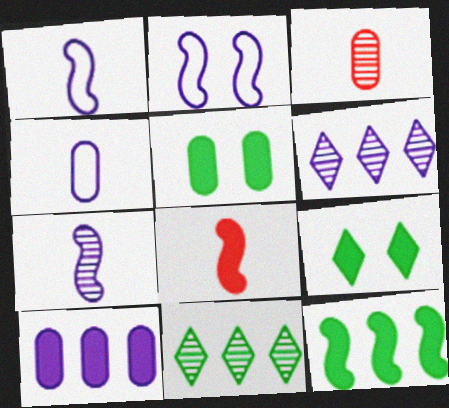[[8, 9, 10]]